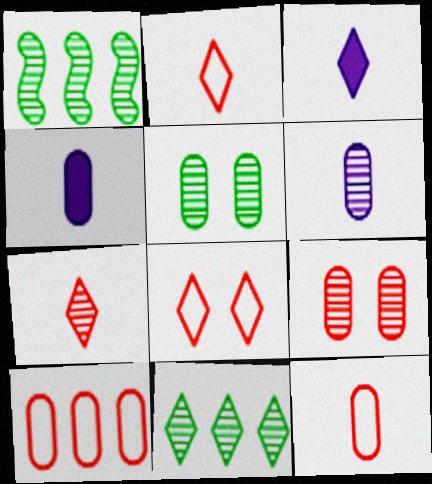[[1, 4, 8], 
[3, 8, 11], 
[4, 5, 10]]